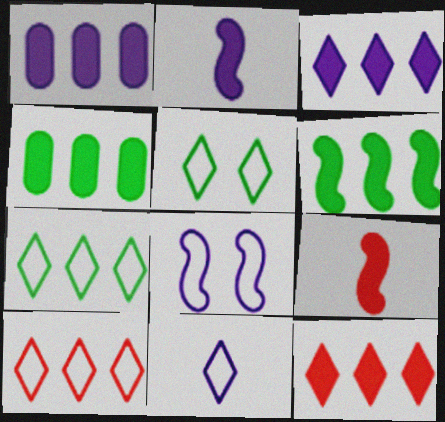[[1, 6, 12], 
[5, 10, 11]]